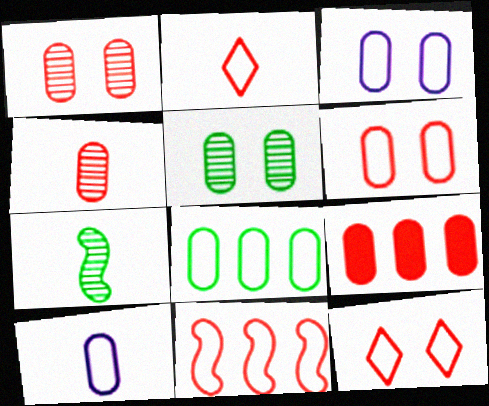[[2, 6, 11], 
[4, 6, 9], 
[5, 9, 10], 
[6, 8, 10]]